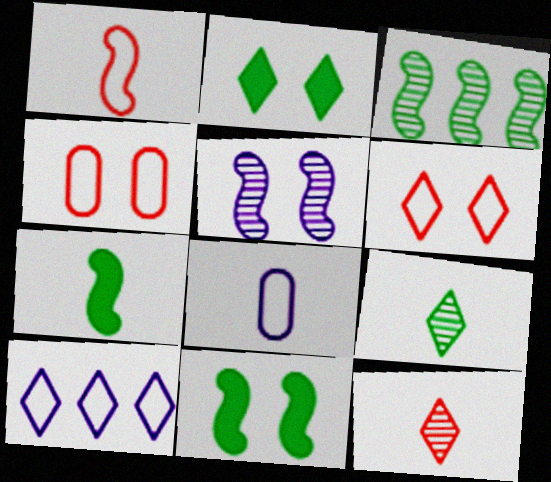[[2, 4, 5], 
[2, 10, 12], 
[7, 8, 12]]